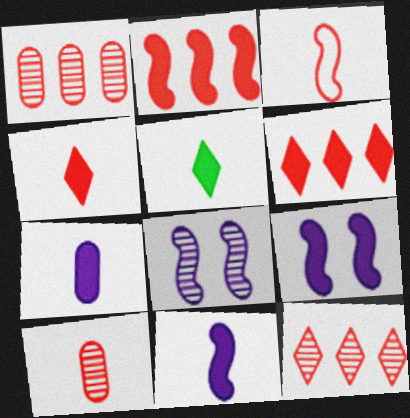[[3, 4, 10]]